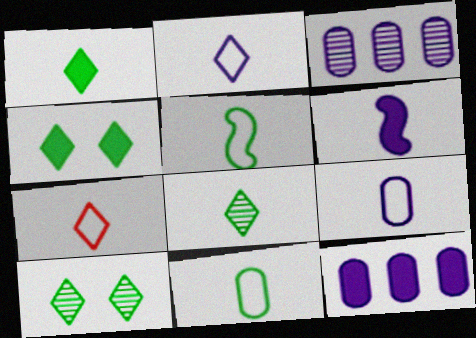[[5, 7, 9]]